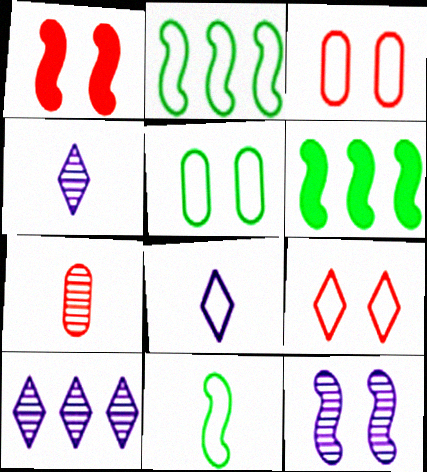[[2, 3, 8], 
[3, 4, 6]]